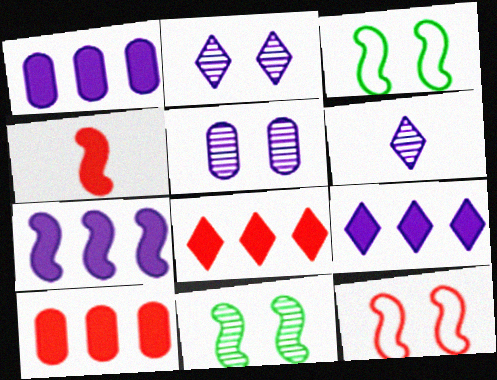[[1, 7, 9], 
[3, 6, 10]]